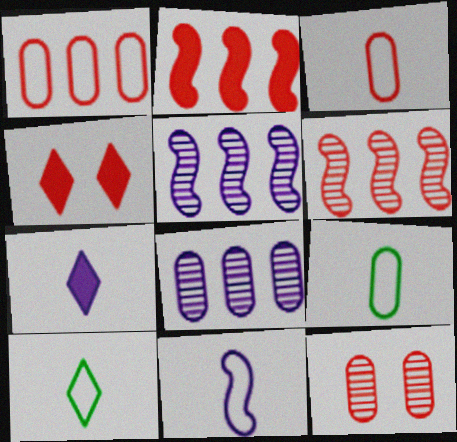[[3, 4, 6], 
[3, 10, 11], 
[4, 5, 9]]